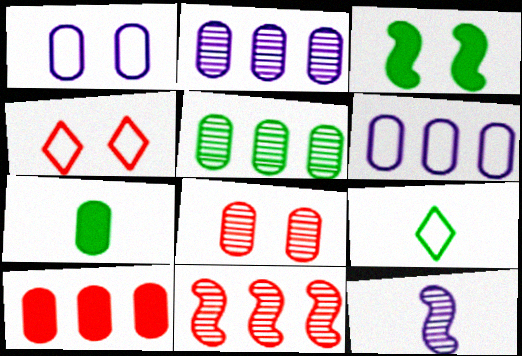[[3, 5, 9], 
[5, 6, 10], 
[6, 7, 8]]